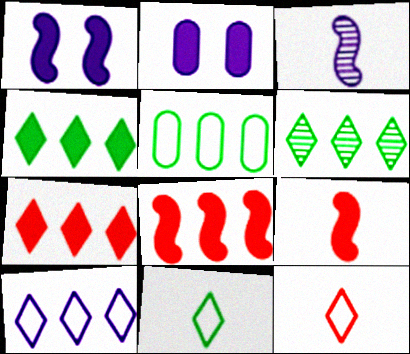[[2, 3, 10], 
[2, 4, 9], 
[6, 7, 10]]